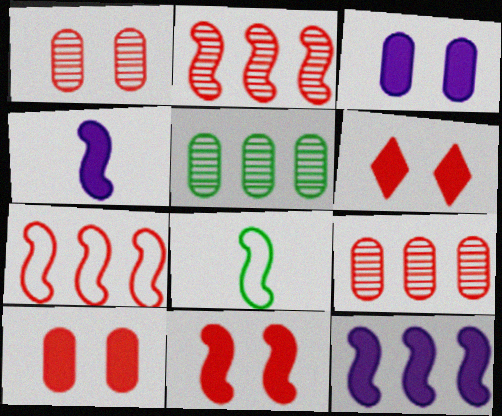[[6, 10, 11]]